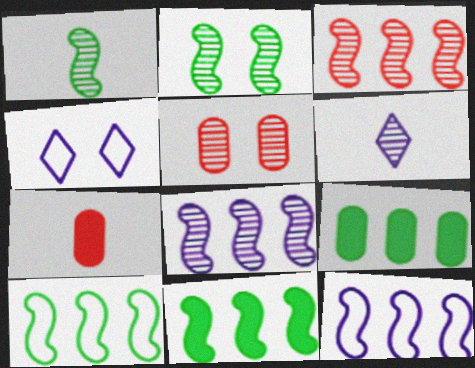[[3, 11, 12]]